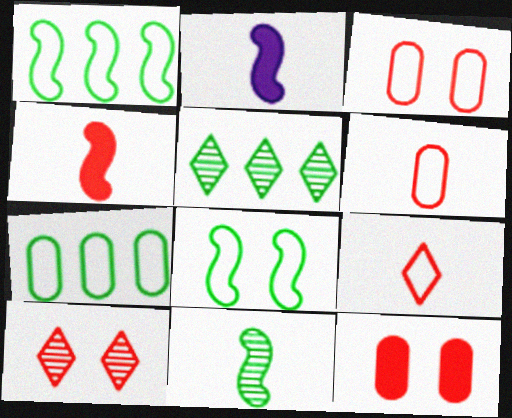[[2, 3, 5], 
[2, 7, 10]]